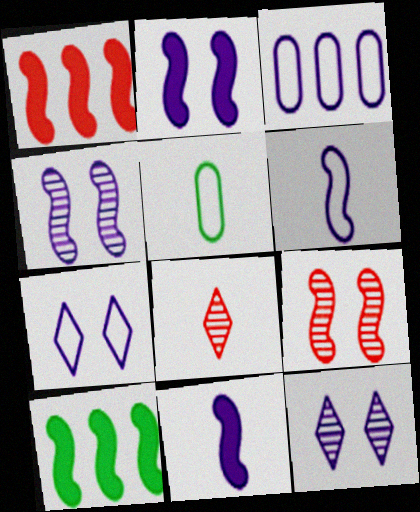[[1, 5, 12], 
[3, 6, 7], 
[3, 11, 12], 
[5, 8, 11], 
[6, 9, 10]]